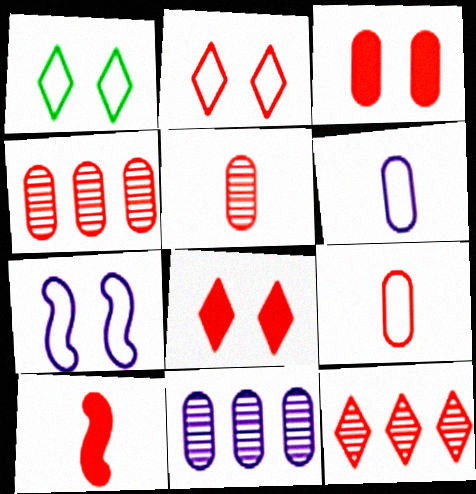[[1, 10, 11], 
[2, 4, 10], 
[3, 4, 9]]